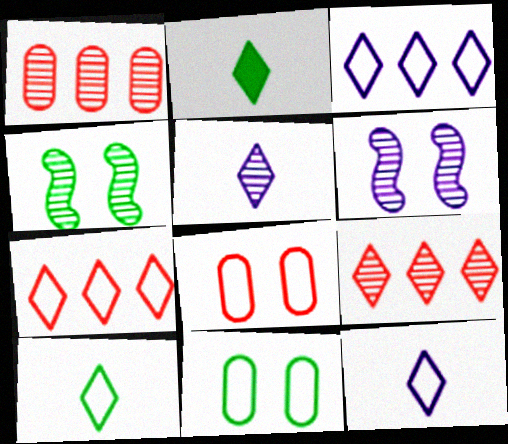[[1, 4, 5]]